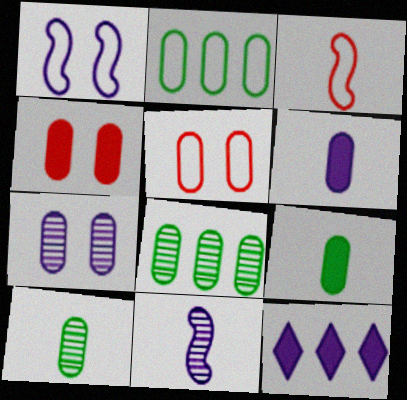[[5, 6, 8]]